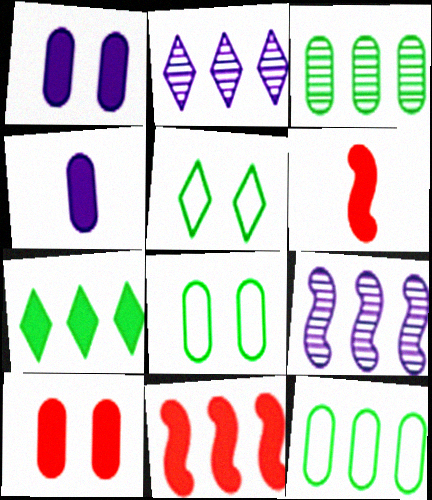[[1, 6, 7], 
[2, 6, 8], 
[2, 11, 12]]